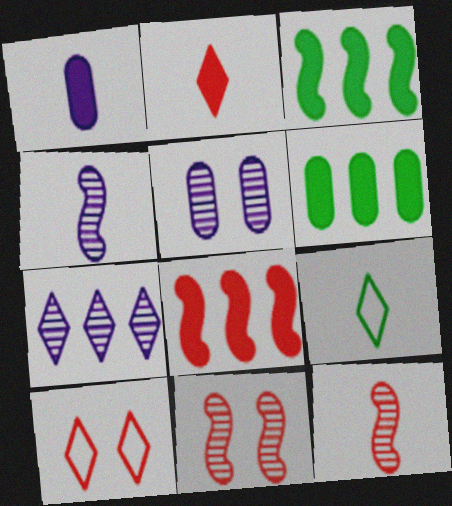[[1, 9, 12], 
[4, 5, 7], 
[4, 6, 10], 
[5, 8, 9]]